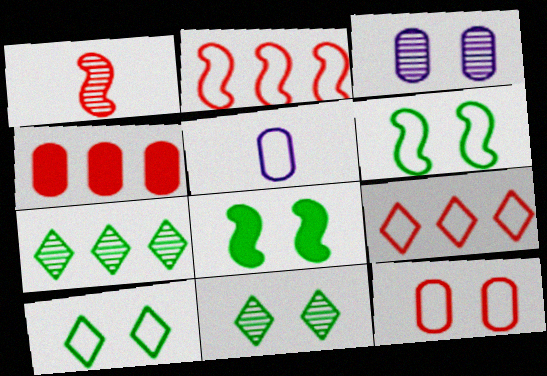[[1, 3, 7], 
[2, 5, 10], 
[5, 6, 9]]